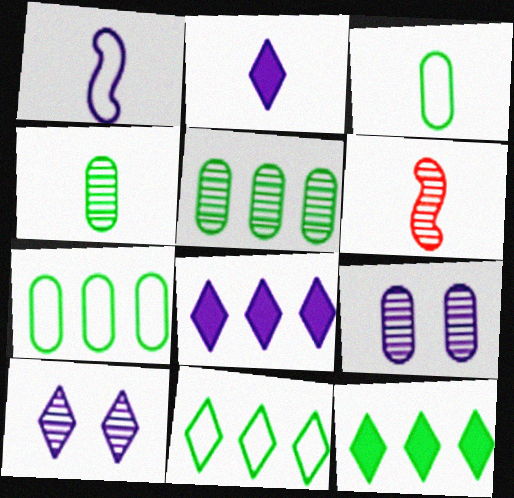[[1, 8, 9], 
[2, 3, 6], 
[5, 6, 10]]